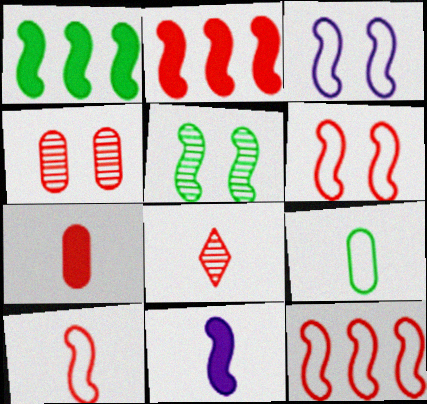[[5, 11, 12], 
[6, 10, 12], 
[7, 8, 10], 
[8, 9, 11]]